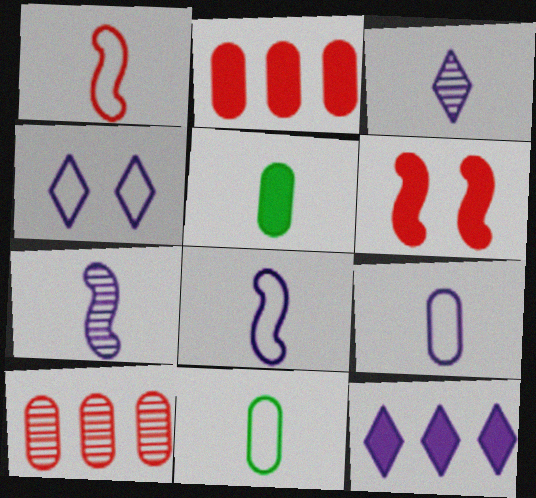[[1, 3, 5], 
[3, 4, 12], 
[5, 6, 12]]